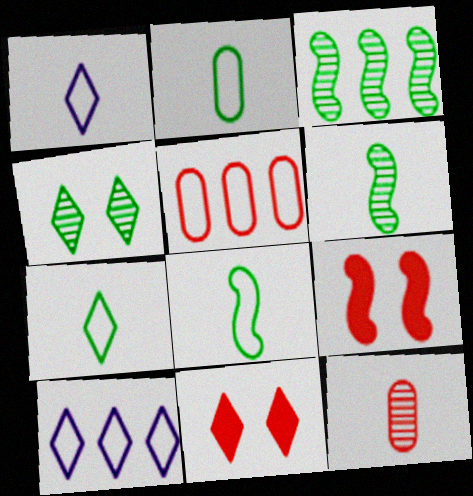[[2, 7, 8]]